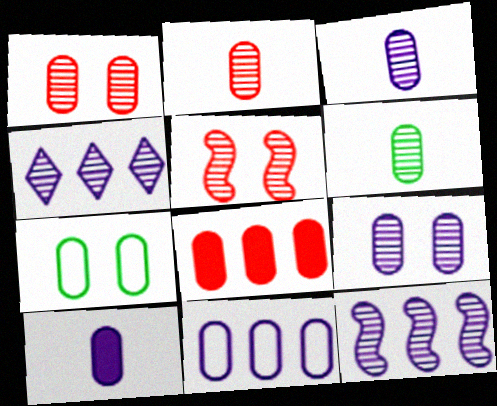[[2, 3, 6], 
[3, 7, 8], 
[4, 5, 6], 
[9, 10, 11]]